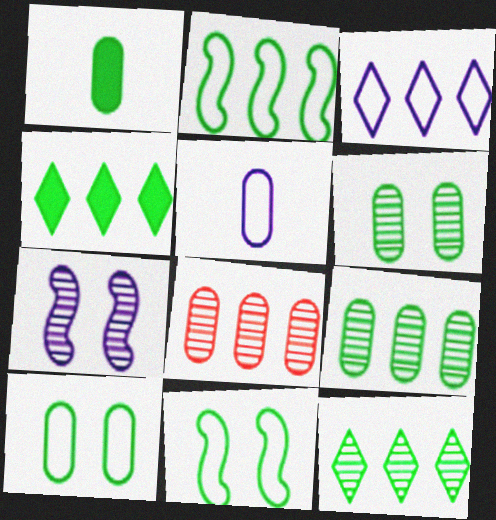[[1, 9, 10], 
[1, 11, 12], 
[2, 4, 9]]